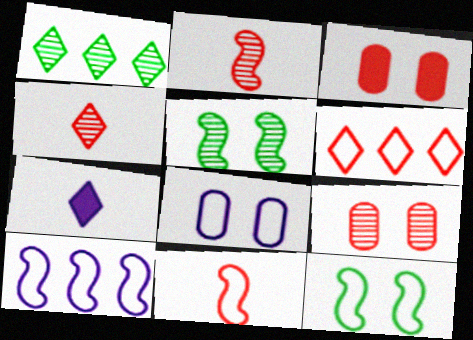[[2, 3, 6], 
[10, 11, 12]]